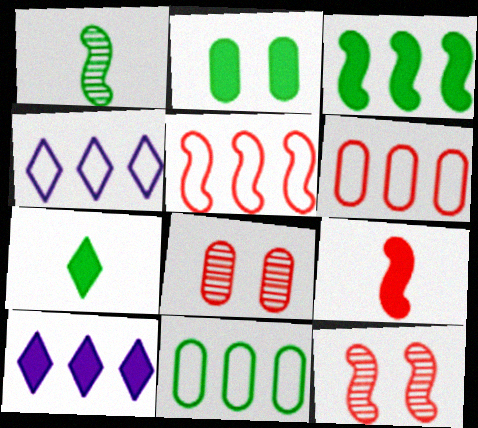[[2, 3, 7], 
[2, 9, 10], 
[4, 5, 11], 
[5, 9, 12]]